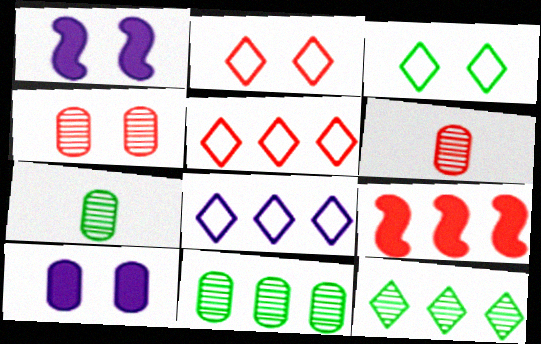[[1, 3, 4], 
[1, 5, 7], 
[2, 6, 9], 
[8, 9, 11]]